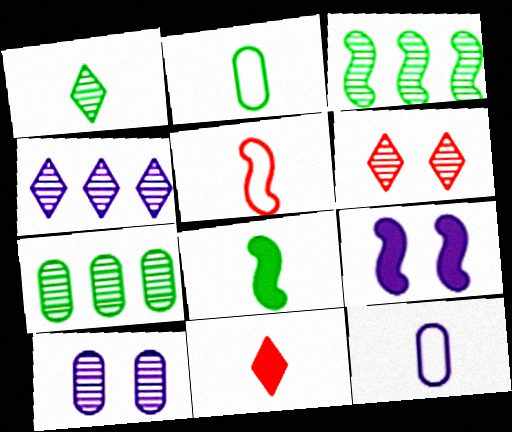[[1, 2, 8], 
[1, 4, 6], 
[3, 5, 9], 
[4, 9, 12]]